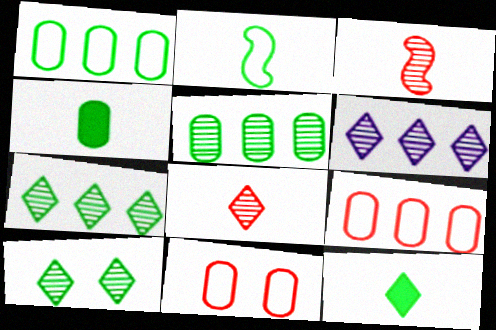[[6, 8, 10]]